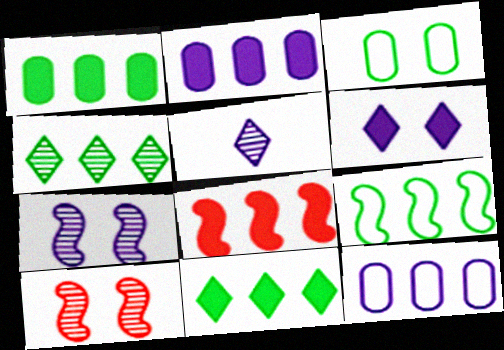[[1, 4, 9], 
[2, 8, 11], 
[3, 5, 8], 
[3, 6, 10], 
[4, 8, 12]]